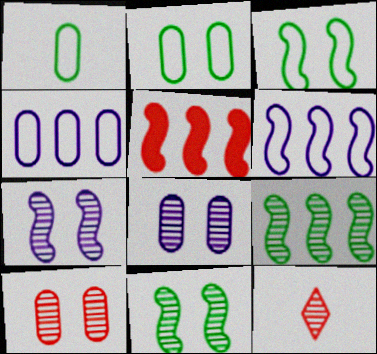[[5, 6, 9], 
[8, 9, 12]]